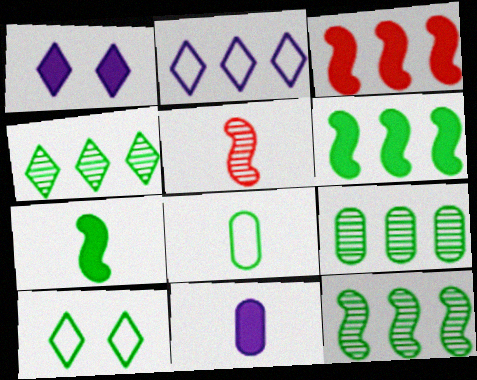[[2, 3, 9], 
[4, 9, 12], 
[7, 9, 10]]